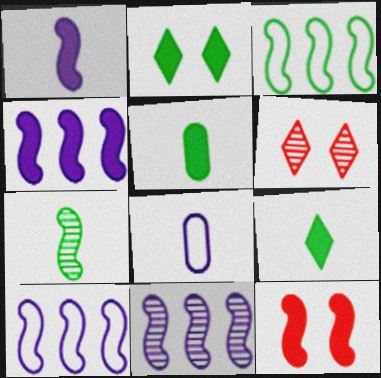[[4, 10, 11], 
[5, 6, 10], 
[7, 10, 12]]